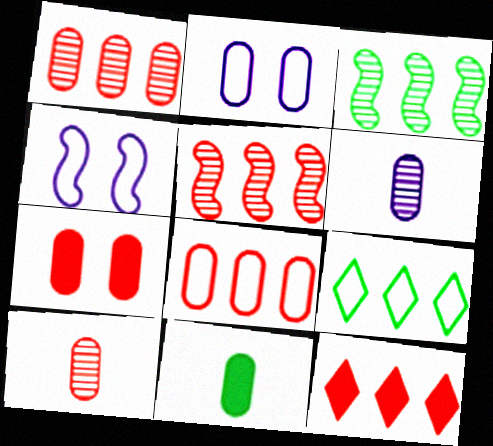[[1, 2, 11], 
[5, 8, 12], 
[7, 8, 10]]